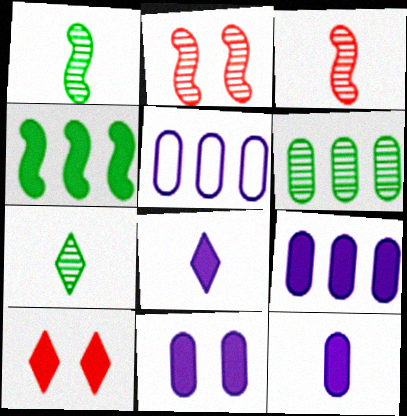[[1, 5, 10], 
[4, 10, 12], 
[9, 11, 12]]